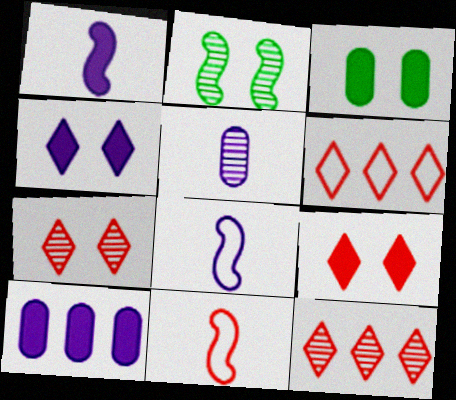[[1, 4, 10], 
[2, 5, 12], 
[3, 8, 12]]